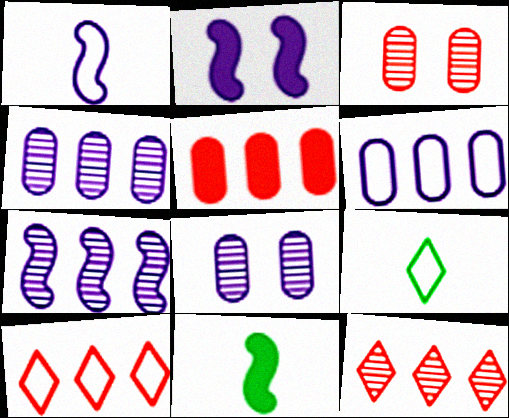[[1, 2, 7], 
[8, 10, 11]]